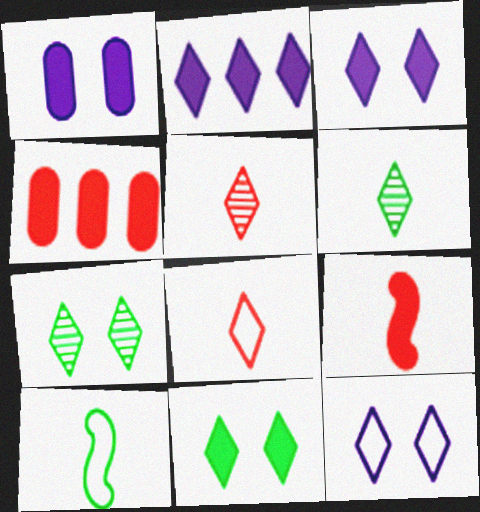[[2, 7, 8]]